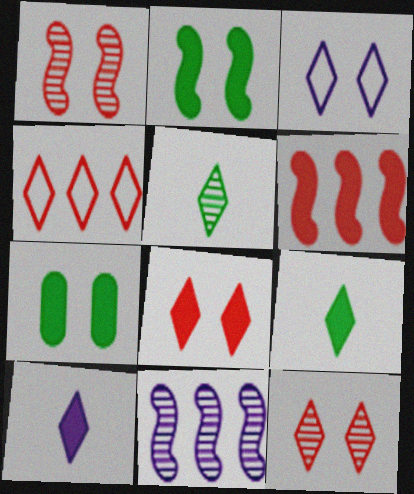[[1, 3, 7], 
[6, 7, 10]]